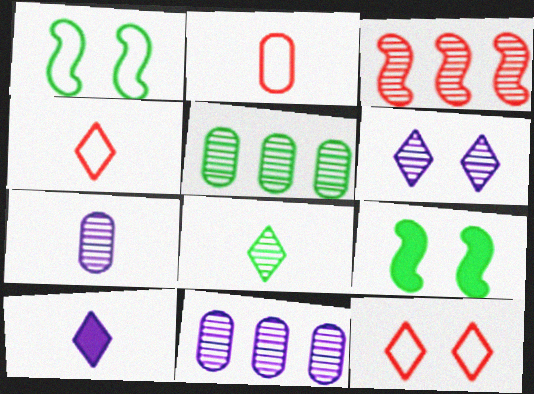[[4, 8, 10], 
[4, 9, 11]]